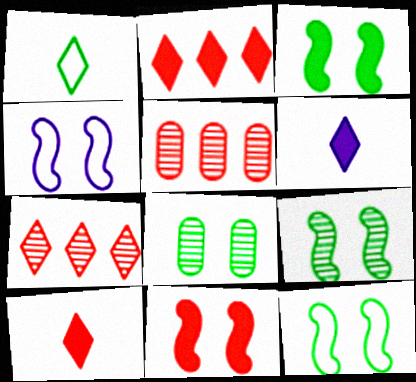[[3, 9, 12], 
[4, 9, 11], 
[5, 6, 12]]